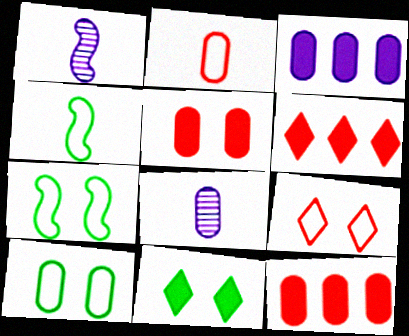[[1, 6, 10], 
[6, 7, 8], 
[8, 10, 12]]